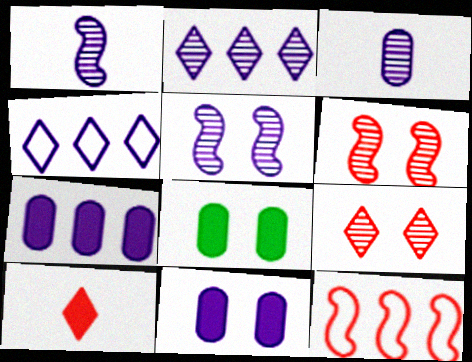[[1, 4, 11], 
[2, 3, 5]]